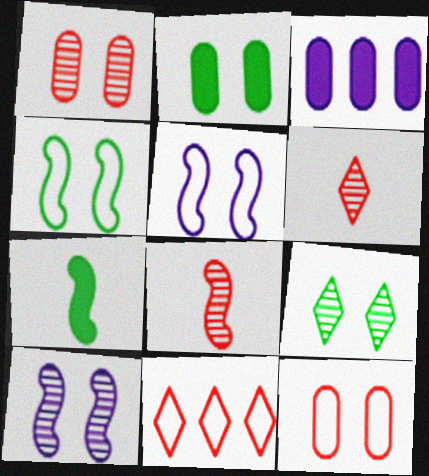[[1, 9, 10], 
[2, 4, 9], 
[3, 4, 6]]